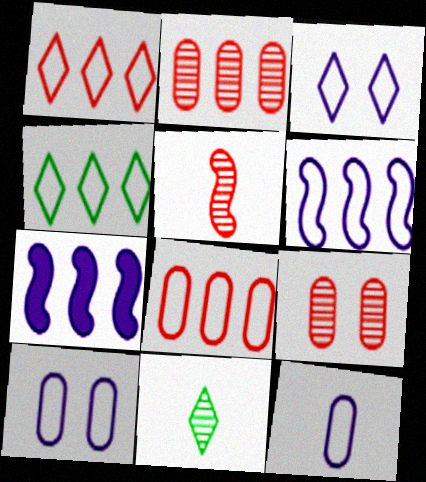[[2, 4, 7], 
[3, 6, 12], 
[4, 6, 8]]